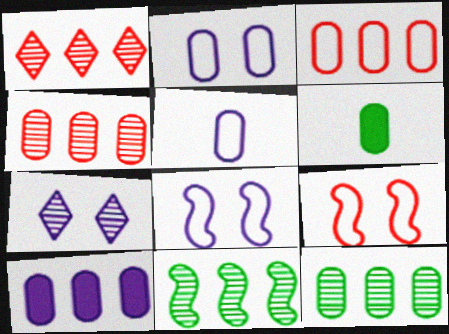[[1, 6, 8], 
[2, 4, 6], 
[3, 10, 12]]